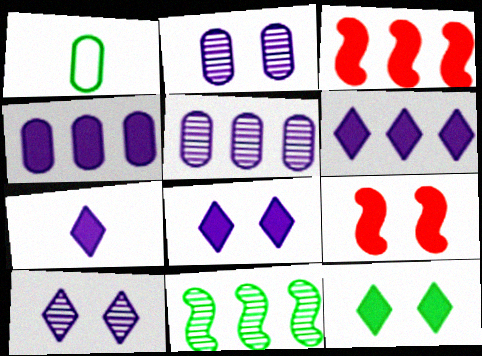[[1, 3, 10], 
[1, 11, 12], 
[6, 7, 8]]